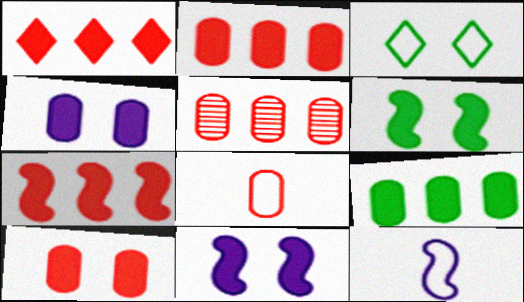[[1, 2, 7], 
[5, 8, 10]]